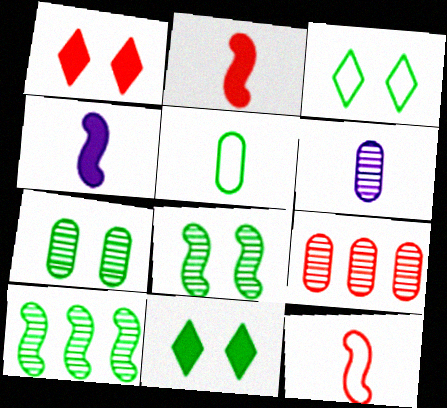[[1, 9, 12], 
[3, 4, 9], 
[5, 10, 11], 
[6, 7, 9]]